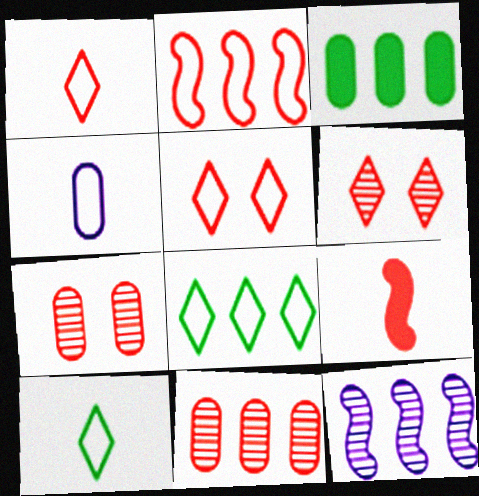[[3, 4, 7], 
[5, 9, 11]]